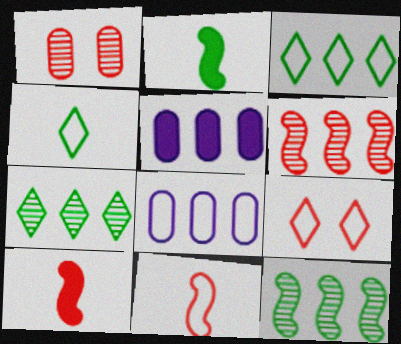[[3, 5, 6]]